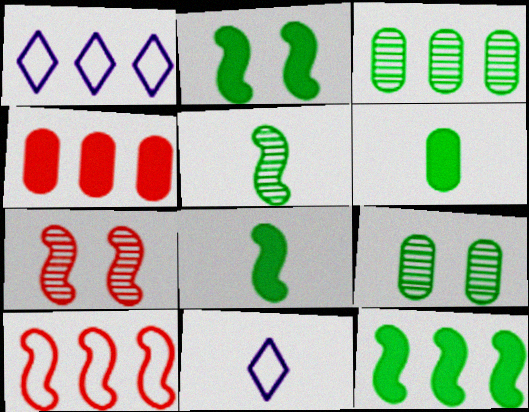[[1, 6, 7], 
[2, 8, 12]]